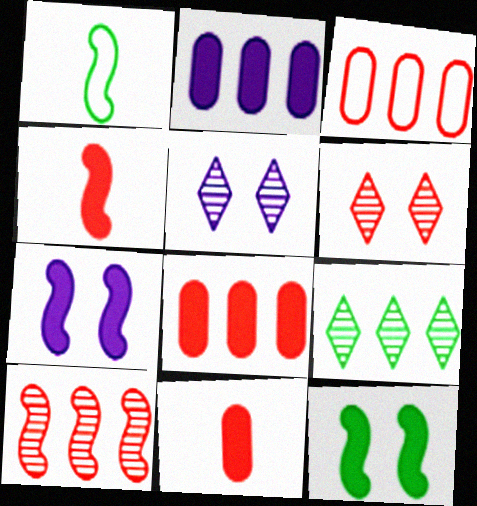[[1, 2, 6], 
[1, 5, 8], 
[1, 7, 10], 
[3, 4, 6]]